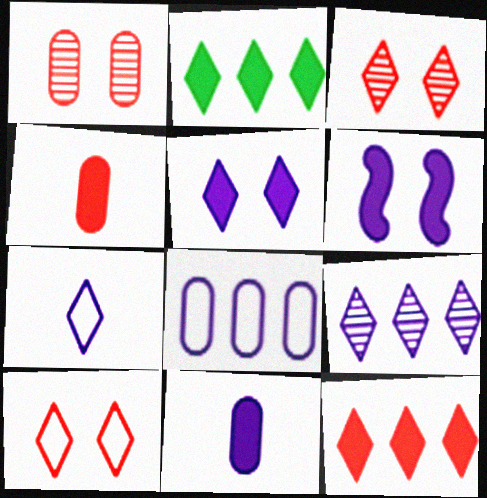[[2, 3, 7], 
[2, 4, 6], 
[5, 7, 9]]